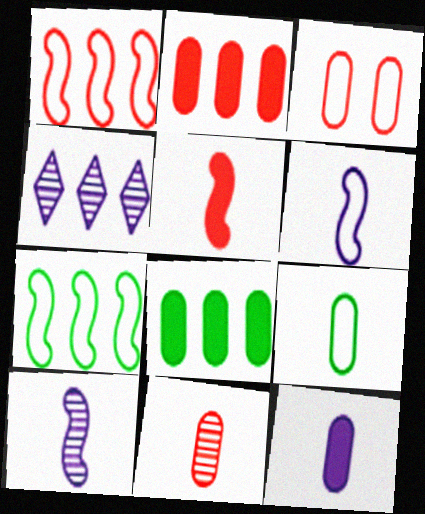[[1, 4, 8], 
[2, 3, 11], 
[2, 4, 7], 
[9, 11, 12]]